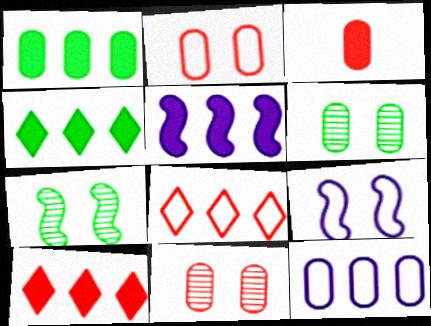[[1, 5, 10], 
[3, 6, 12]]